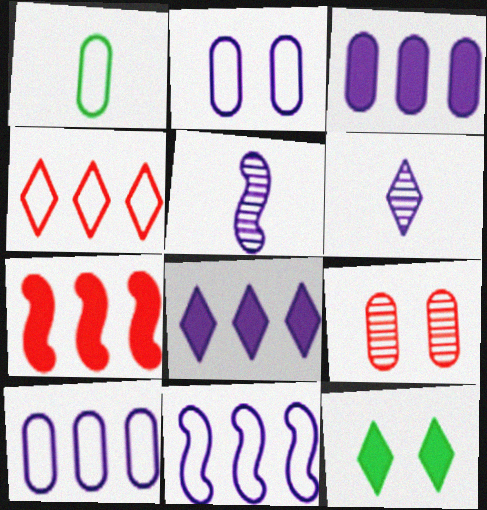[[1, 3, 9], 
[2, 5, 8], 
[4, 6, 12]]